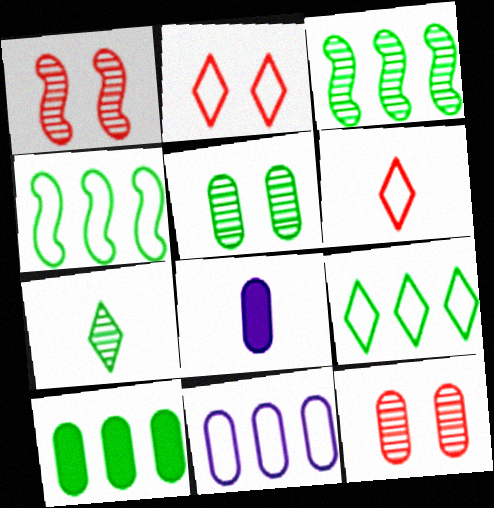[[1, 8, 9], 
[2, 3, 8], 
[3, 5, 7], 
[3, 9, 10]]